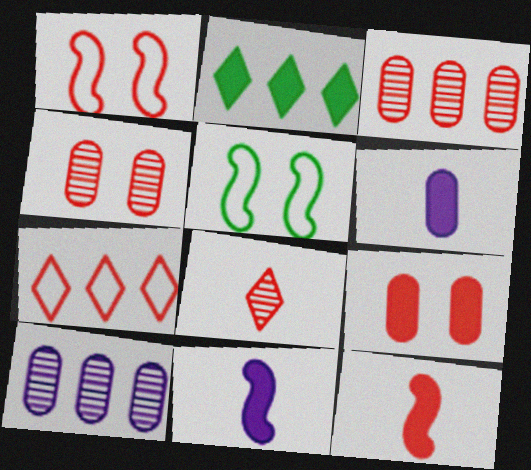[[2, 9, 11], 
[4, 7, 12]]